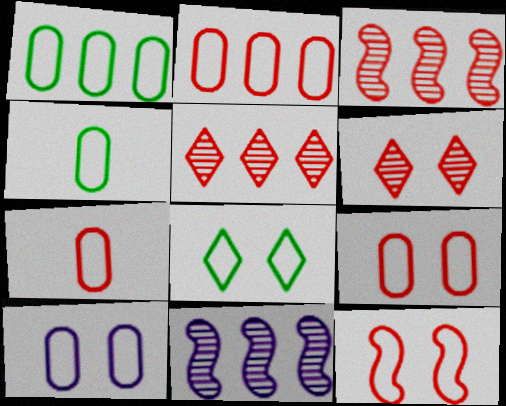[[1, 7, 10], 
[2, 4, 10], 
[2, 7, 9], 
[8, 10, 12]]